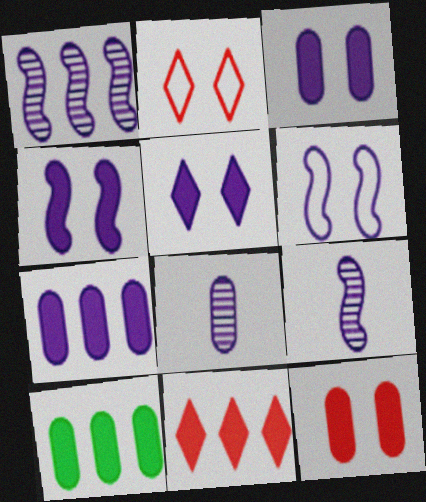[[2, 9, 10], 
[3, 4, 5]]